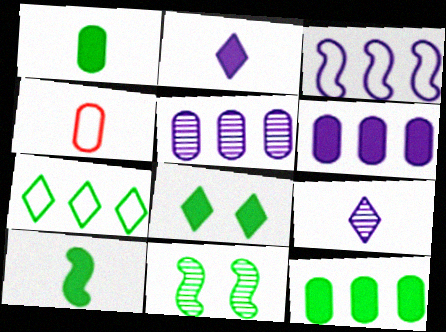[[1, 7, 11], 
[4, 9, 10], 
[8, 10, 12]]